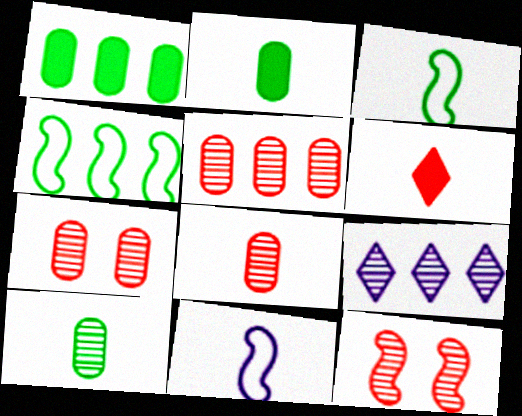[[5, 7, 8], 
[6, 10, 11], 
[9, 10, 12]]